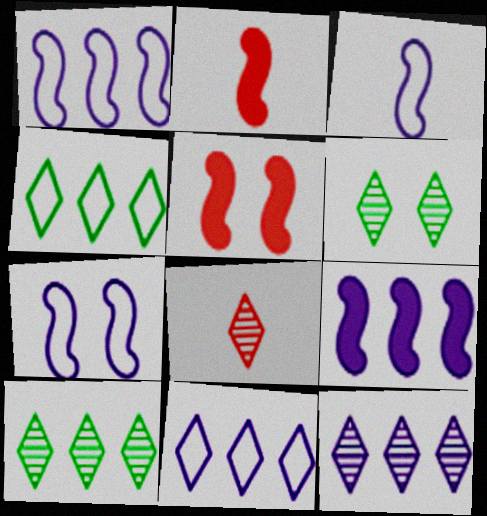[[1, 3, 7], 
[6, 8, 12]]